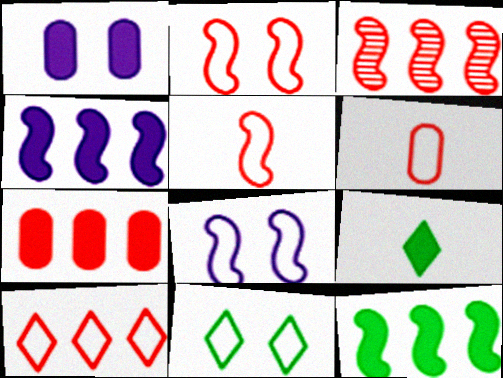[[2, 6, 10], 
[3, 7, 10]]